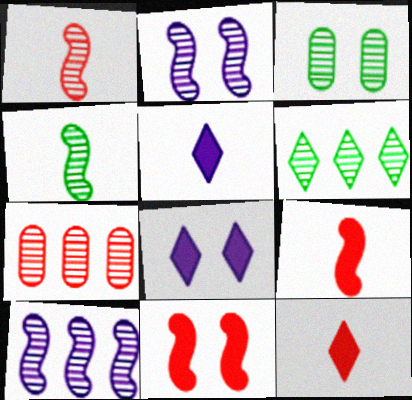[[3, 4, 6], 
[6, 7, 10]]